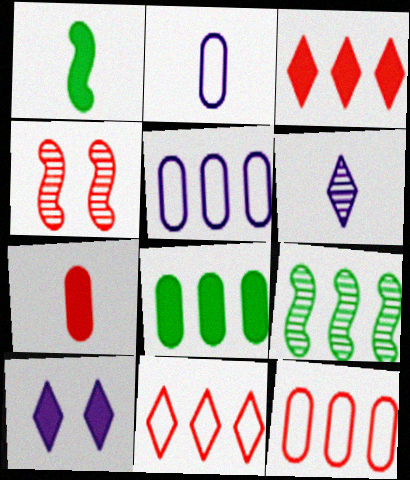[[3, 5, 9], 
[4, 7, 11]]